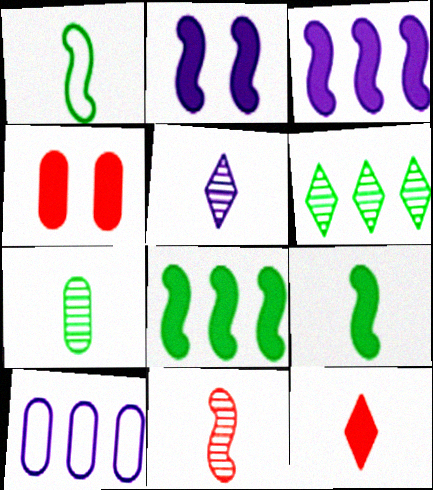[[2, 5, 10], 
[4, 7, 10], 
[5, 7, 11]]